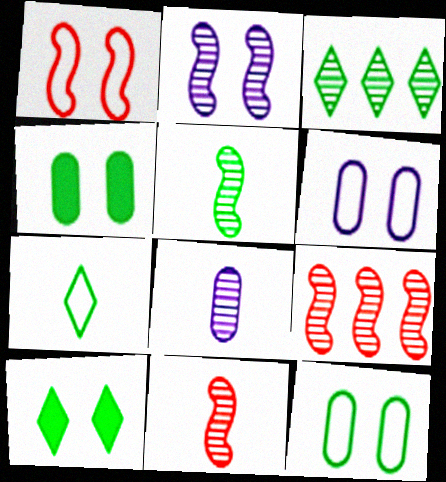[[2, 5, 9], 
[3, 7, 10]]